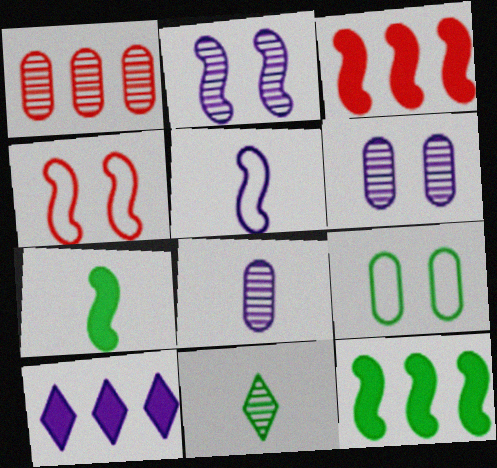[[1, 2, 11], 
[5, 6, 10], 
[9, 11, 12]]